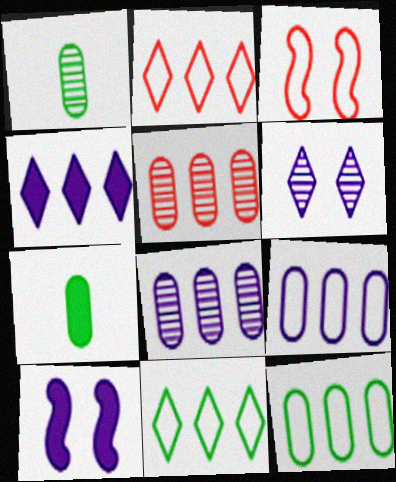[[1, 2, 10], 
[1, 3, 4]]